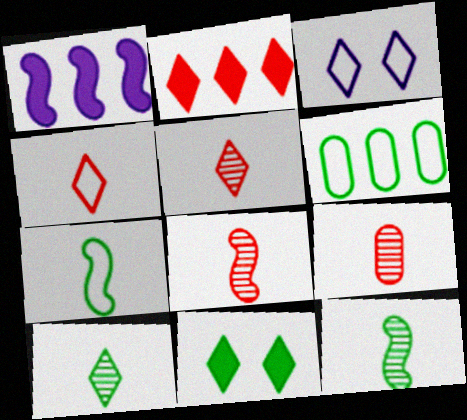[[2, 3, 10], 
[5, 8, 9], 
[6, 11, 12]]